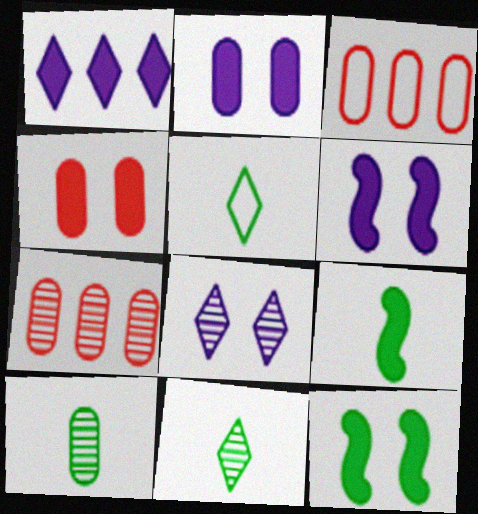[[1, 4, 9], 
[2, 3, 10], 
[3, 6, 11], 
[3, 8, 9], 
[5, 6, 7], 
[5, 9, 10]]